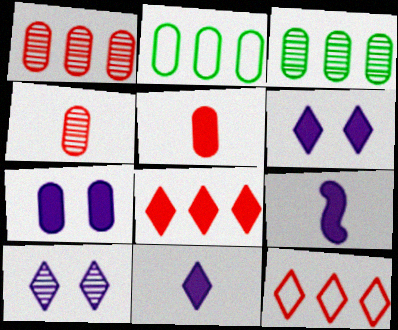[[2, 4, 7]]